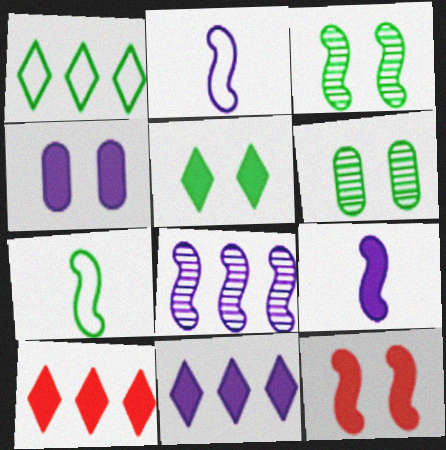[[2, 6, 10], 
[4, 5, 12], 
[4, 9, 11], 
[7, 8, 12]]